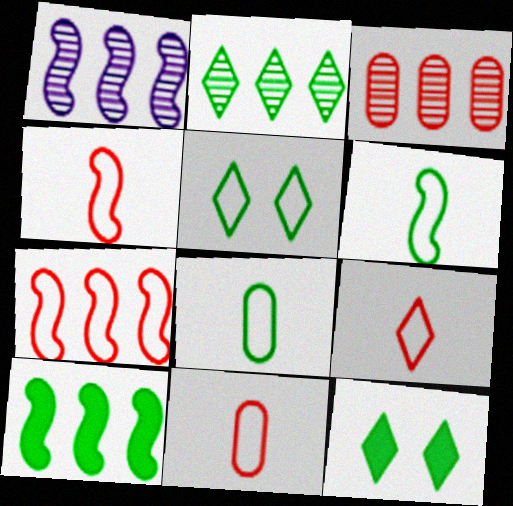[[1, 2, 3], 
[1, 7, 10], 
[1, 11, 12], 
[4, 9, 11]]